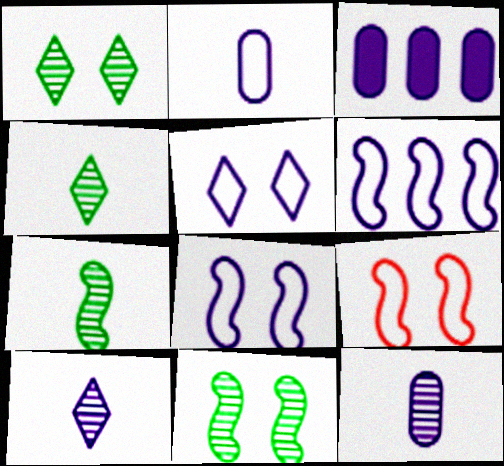[[2, 5, 6], 
[3, 4, 9], 
[3, 8, 10]]